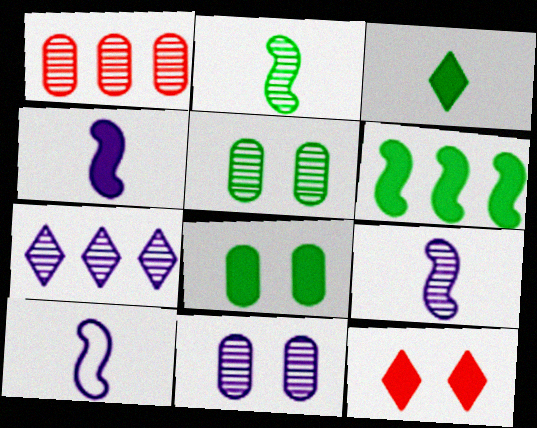[[3, 6, 8], 
[4, 9, 10], 
[7, 9, 11]]